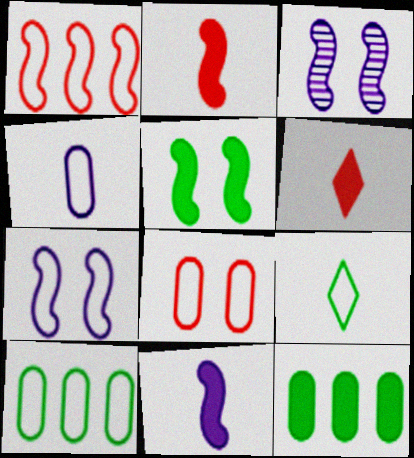[[3, 6, 10], 
[4, 8, 10]]